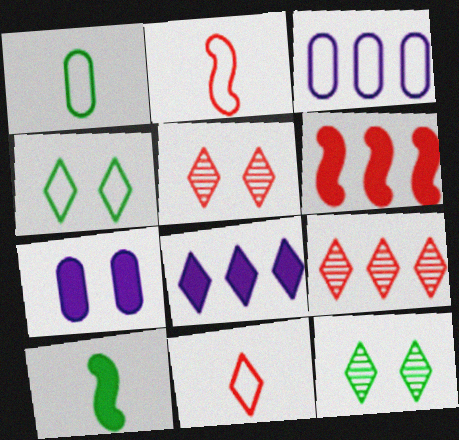[[2, 3, 4], 
[3, 5, 10], 
[8, 11, 12]]